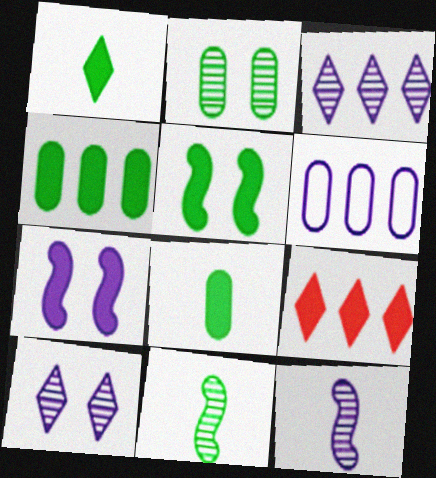[[1, 4, 5], 
[7, 8, 9]]